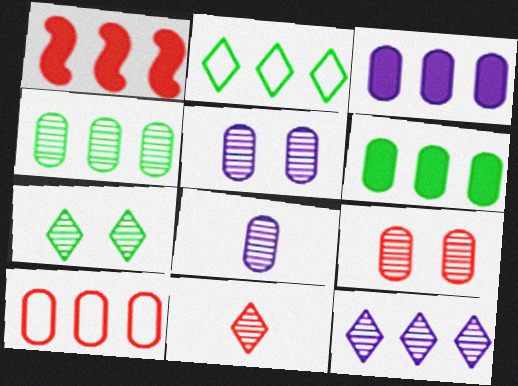[[3, 4, 10], 
[4, 8, 9], 
[7, 11, 12]]